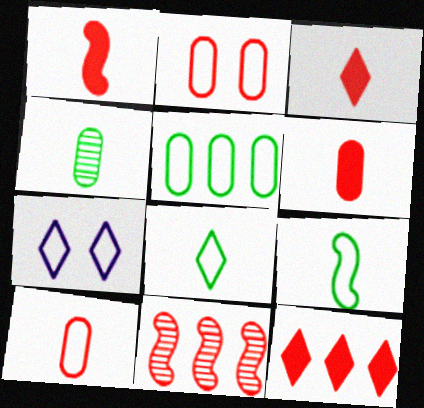[[1, 3, 6], 
[2, 3, 11]]